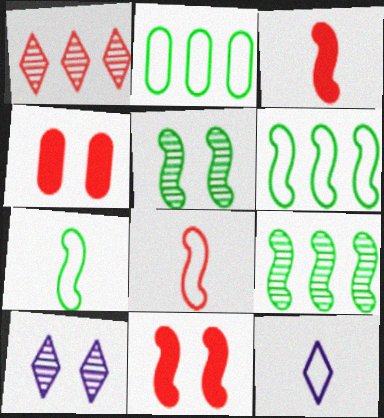[[1, 4, 8], 
[2, 3, 10], 
[4, 9, 12]]